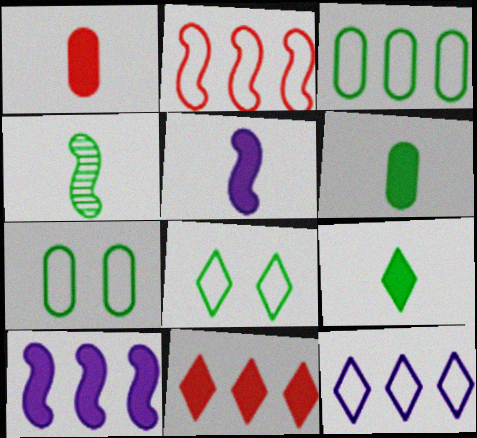[[1, 5, 9], 
[2, 3, 12]]